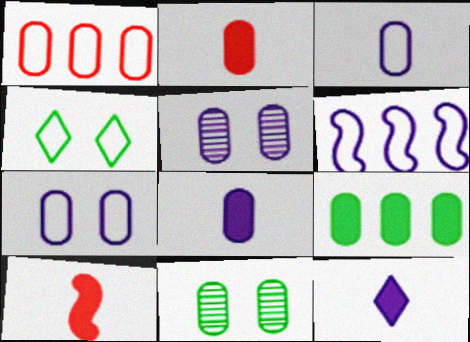[[1, 8, 11], 
[5, 6, 12]]